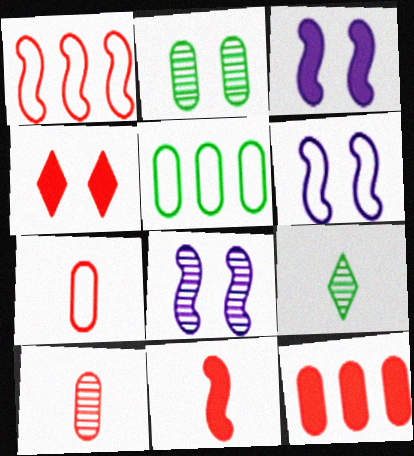[[1, 4, 10], 
[2, 4, 6], 
[3, 6, 8], 
[4, 11, 12], 
[6, 9, 12]]